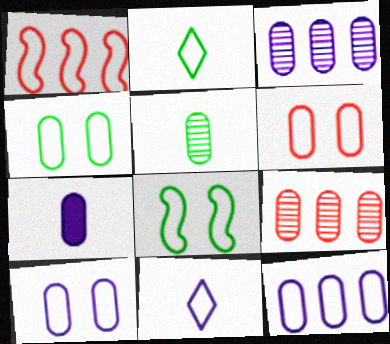[[1, 2, 10], 
[1, 4, 11], 
[3, 7, 10], 
[4, 6, 10], 
[4, 7, 9]]